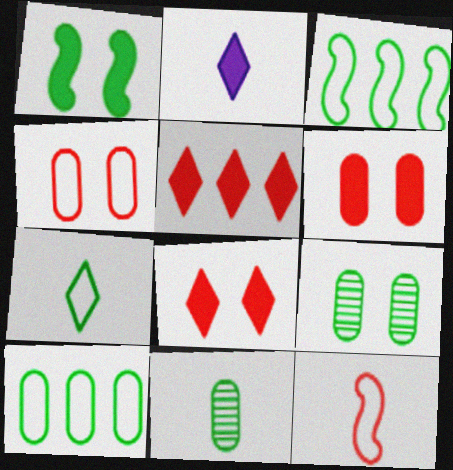[[2, 11, 12]]